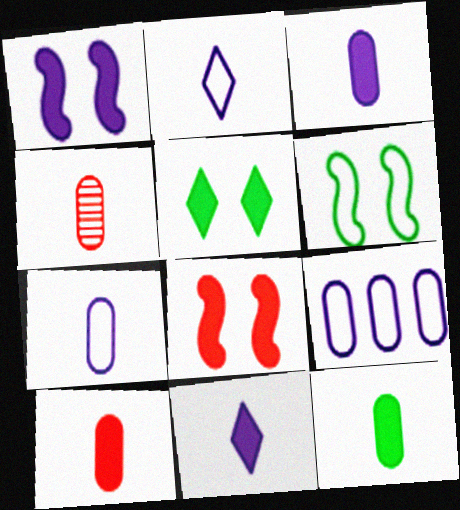[[3, 10, 12], 
[4, 7, 12]]